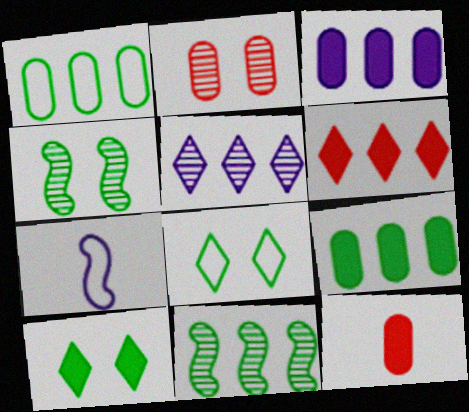[]